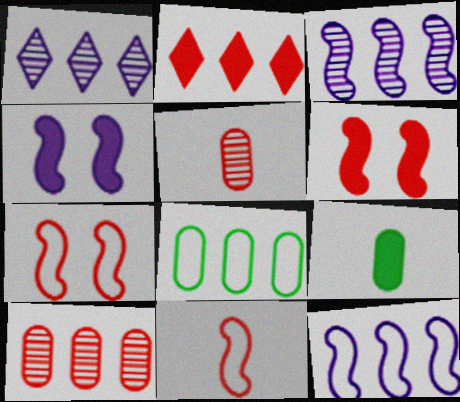[[1, 7, 9], 
[2, 3, 8], 
[2, 4, 9], 
[2, 5, 7]]